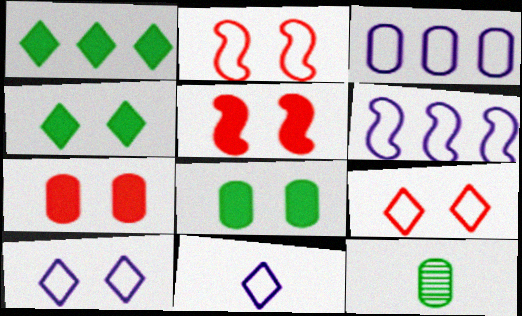[[3, 7, 12]]